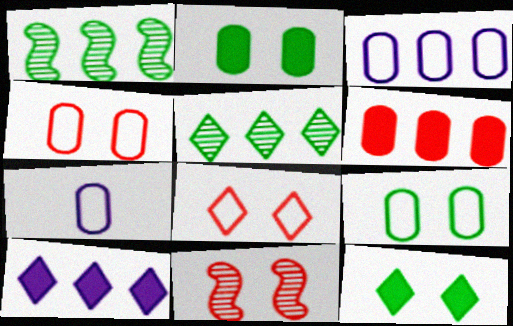[]